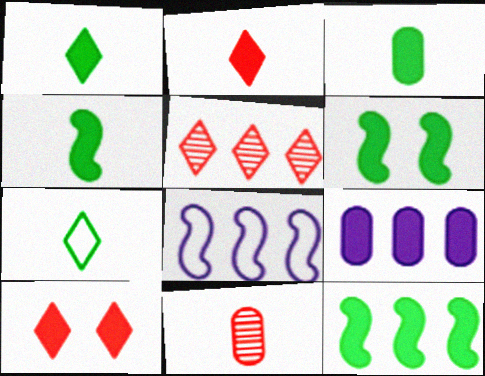[[1, 3, 4], 
[2, 6, 9], 
[4, 6, 12], 
[4, 9, 10]]